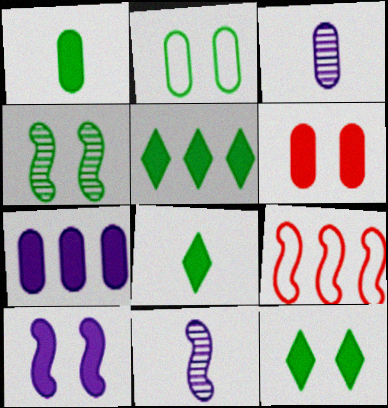[[1, 6, 7], 
[2, 4, 12], 
[3, 9, 12], 
[5, 8, 12], 
[6, 10, 12]]